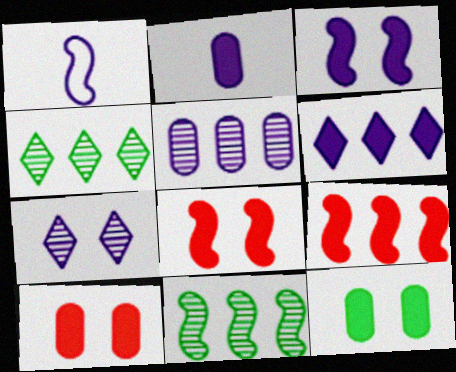[[1, 4, 10], 
[1, 8, 11], 
[2, 3, 6]]